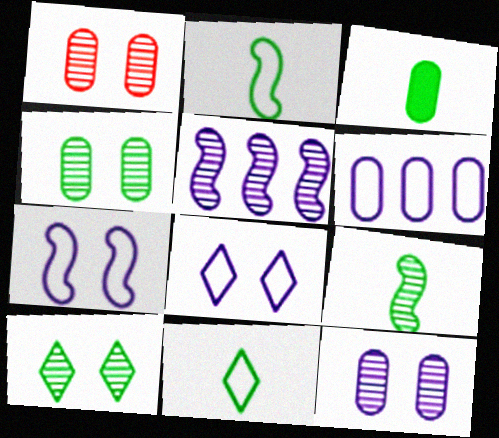[[1, 3, 6], 
[1, 4, 12], 
[3, 9, 11]]